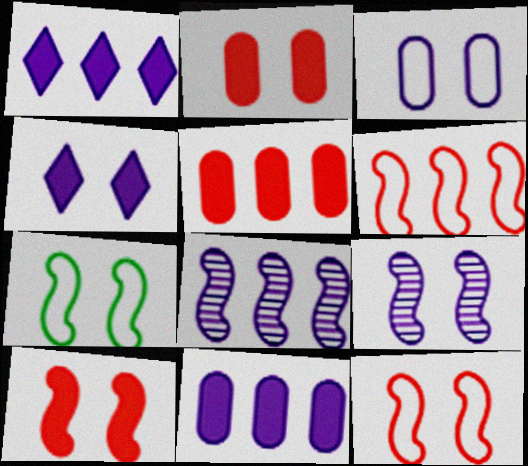[[3, 4, 9], 
[7, 9, 10]]